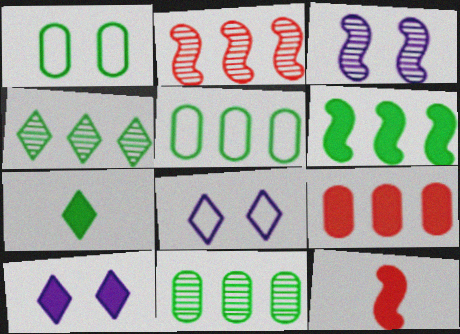[[4, 5, 6], 
[8, 11, 12]]